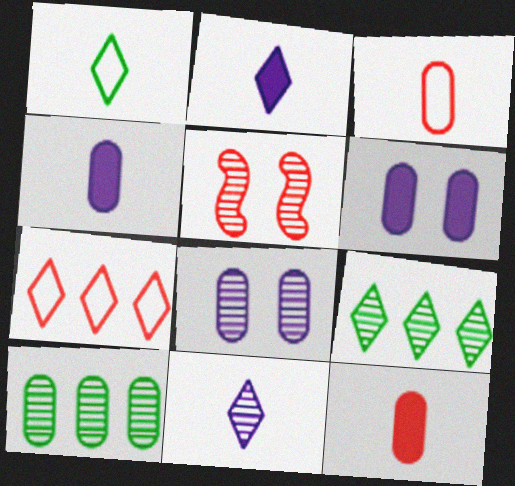[[3, 6, 10], 
[5, 7, 12], 
[5, 10, 11]]